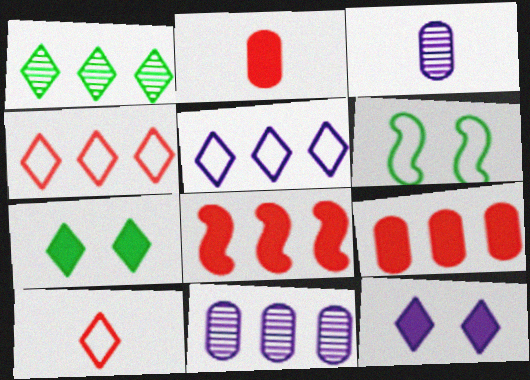[[1, 10, 12]]